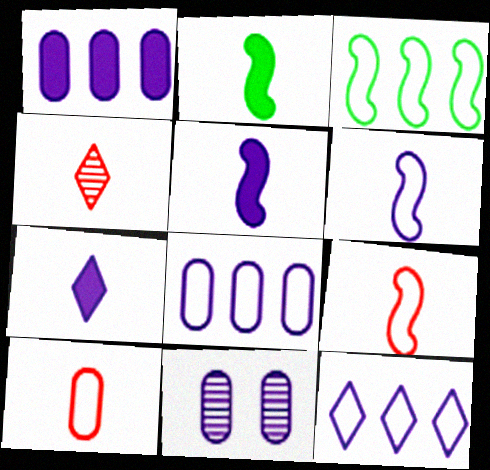[[5, 11, 12]]